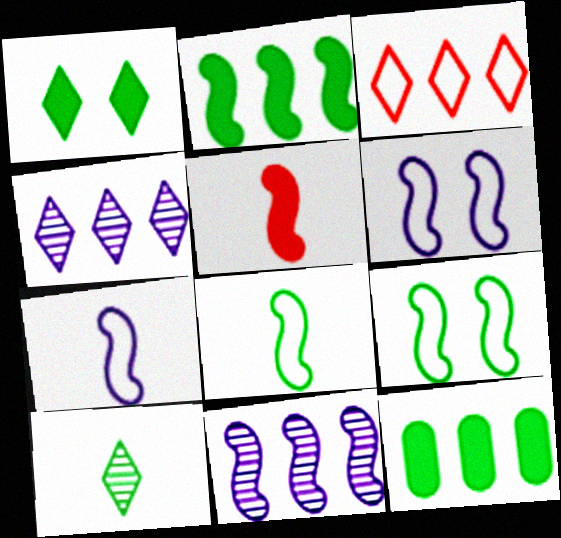[[3, 11, 12], 
[5, 9, 11], 
[9, 10, 12]]